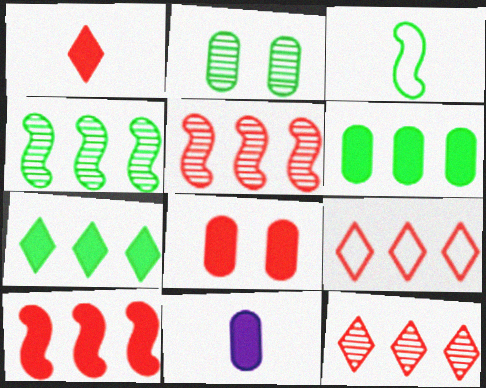[[1, 8, 10], 
[2, 3, 7], 
[6, 8, 11]]